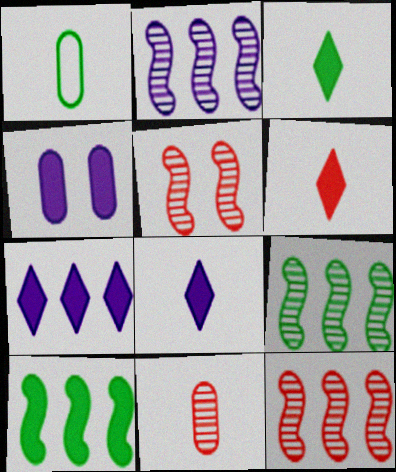[[1, 5, 7], 
[2, 9, 12], 
[3, 6, 8], 
[4, 6, 10]]